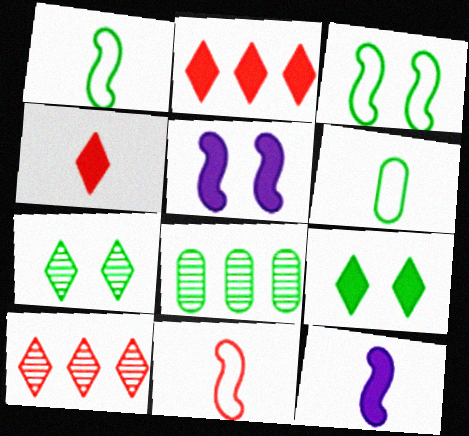[[1, 8, 9], 
[5, 6, 10]]